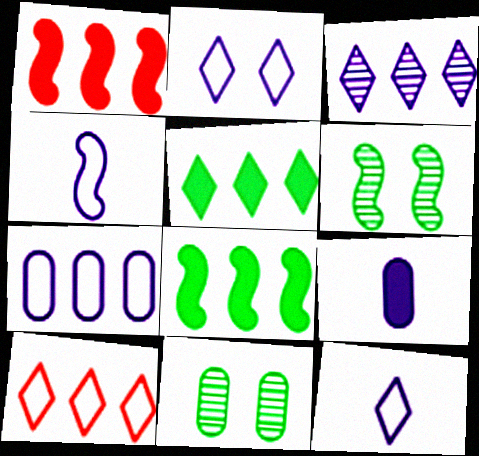[[1, 4, 6], 
[1, 11, 12], 
[2, 4, 7], 
[3, 5, 10], 
[6, 9, 10]]